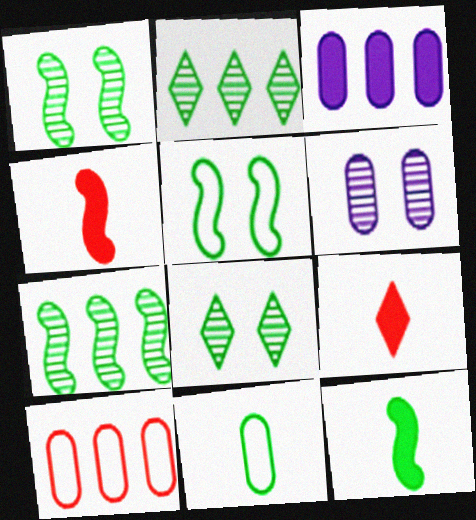[[5, 7, 12]]